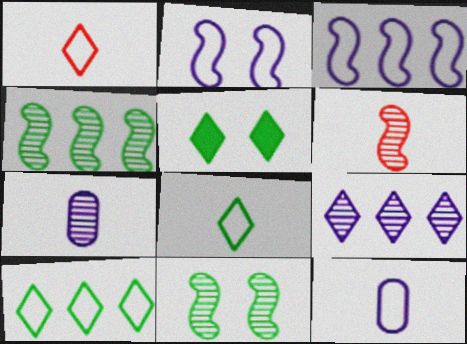[[1, 5, 9]]